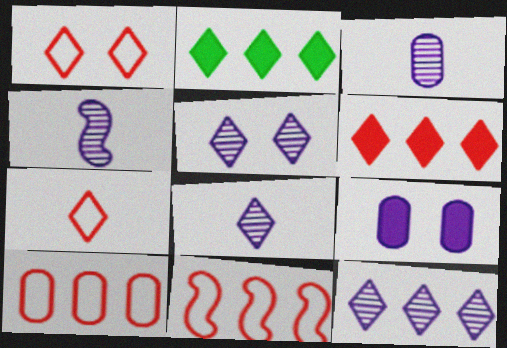[[1, 2, 8], 
[2, 5, 7], 
[3, 4, 8], 
[5, 8, 12]]